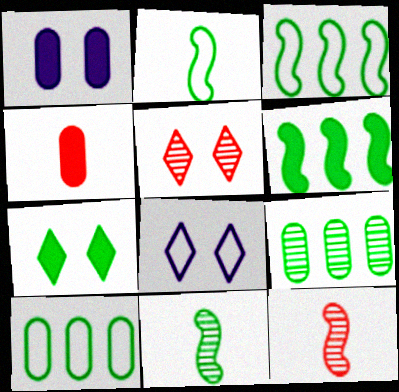[[2, 7, 9], 
[5, 7, 8], 
[7, 10, 11]]